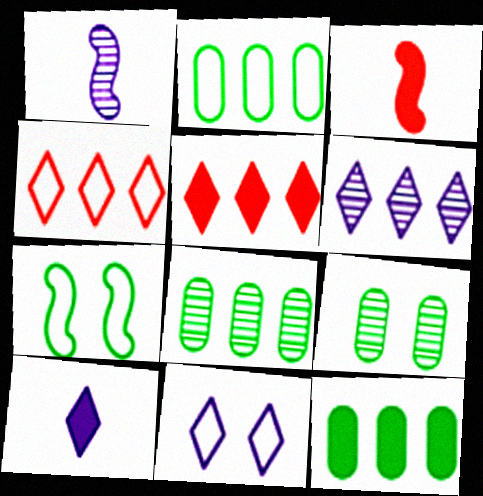[[2, 8, 12], 
[3, 8, 11], 
[6, 10, 11]]